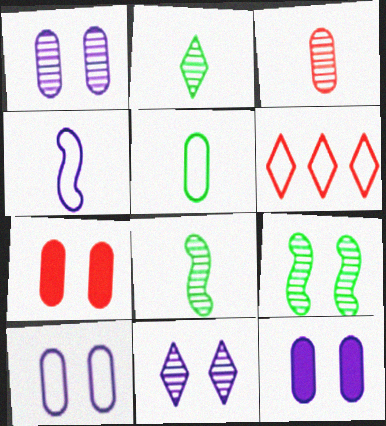[[1, 10, 12], 
[6, 8, 12]]